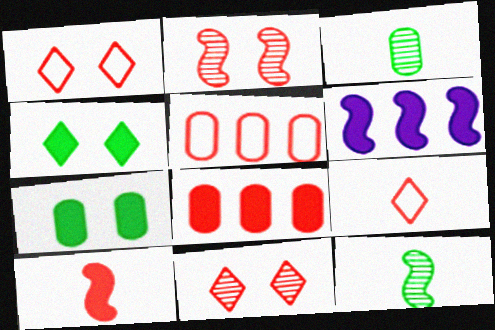[[1, 3, 6], 
[2, 8, 9], 
[5, 10, 11]]